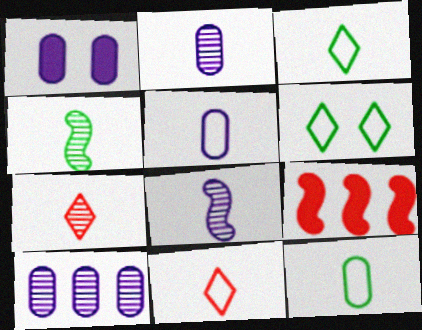[[1, 5, 10], 
[2, 4, 7], 
[2, 6, 9]]